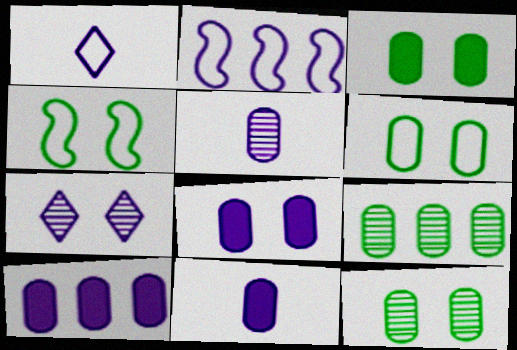[[2, 7, 11], 
[3, 6, 12], 
[8, 10, 11]]